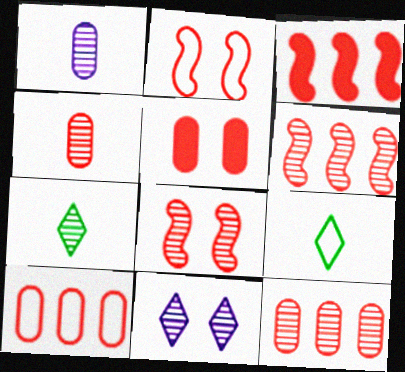[[4, 5, 10]]